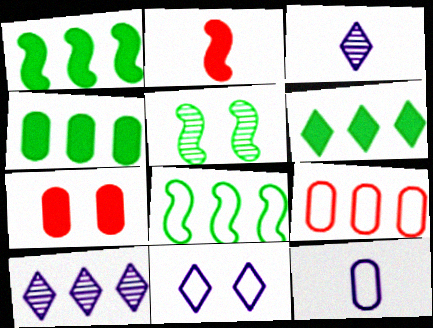[[1, 4, 6], 
[1, 9, 10], 
[3, 7, 8], 
[5, 7, 11]]